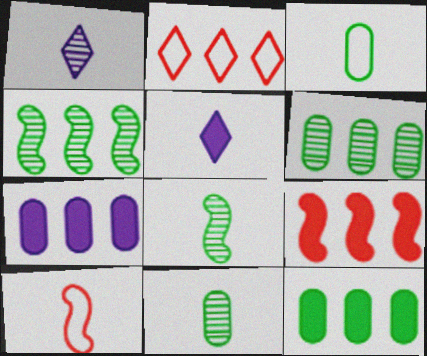[[2, 4, 7], 
[5, 10, 11]]